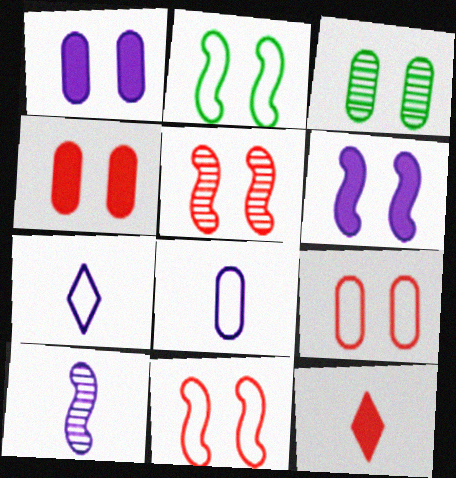[[1, 3, 9], 
[2, 5, 6]]